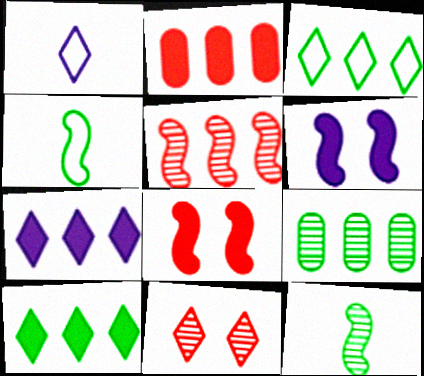[[1, 8, 9], 
[1, 10, 11], 
[4, 5, 6]]